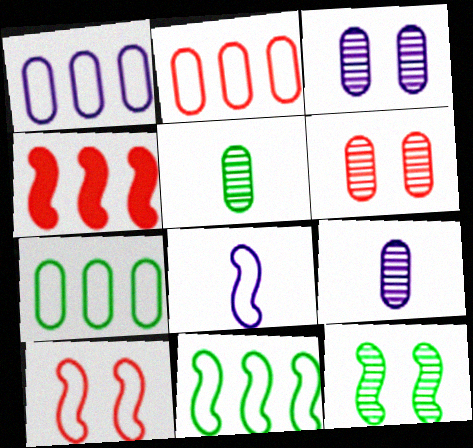[[1, 2, 7], 
[4, 8, 12], 
[8, 10, 11]]